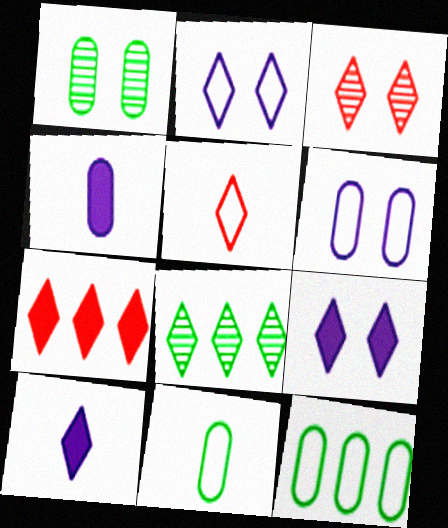[[3, 5, 7], 
[5, 8, 9]]